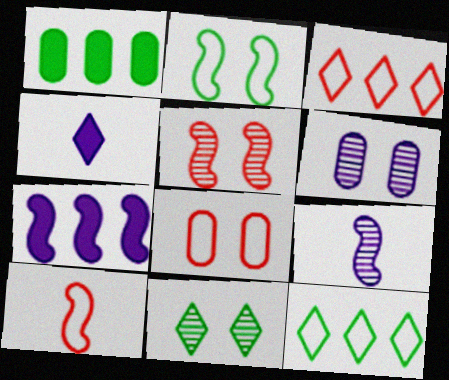[[3, 4, 11], 
[3, 8, 10], 
[5, 6, 11]]